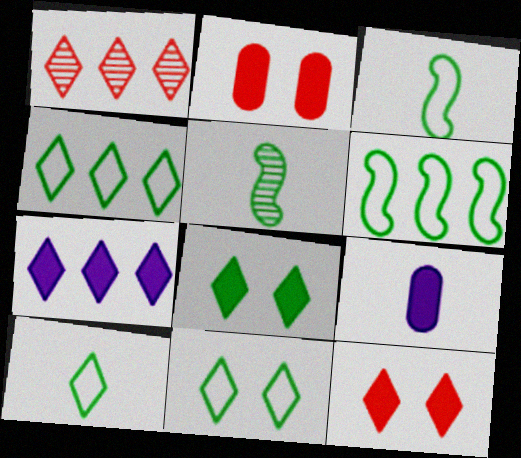[[1, 4, 7], 
[4, 10, 11]]